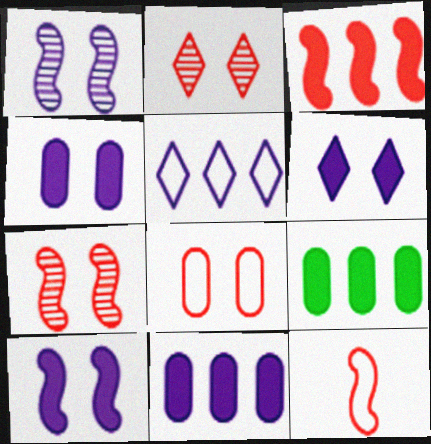[[3, 7, 12], 
[4, 6, 10]]